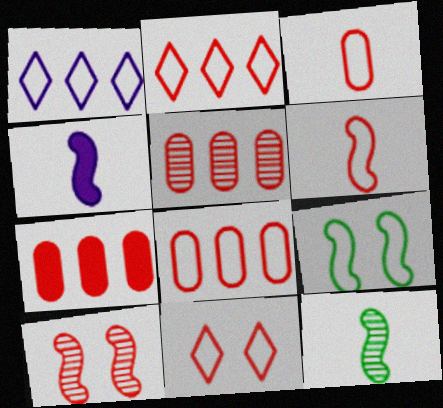[[1, 3, 9], 
[4, 6, 12], 
[5, 7, 8], 
[6, 8, 11]]